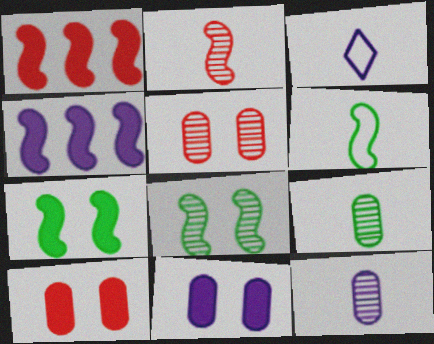[]